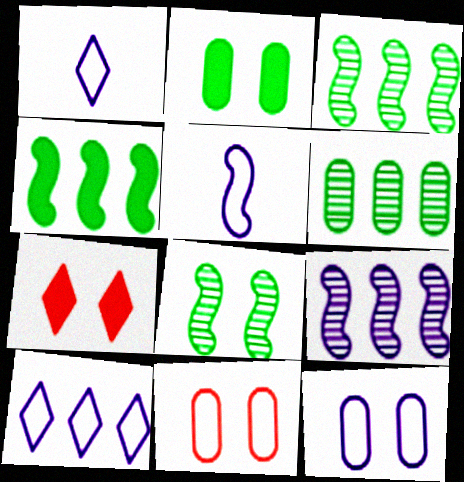[[5, 6, 7], 
[5, 10, 12], 
[7, 8, 12]]